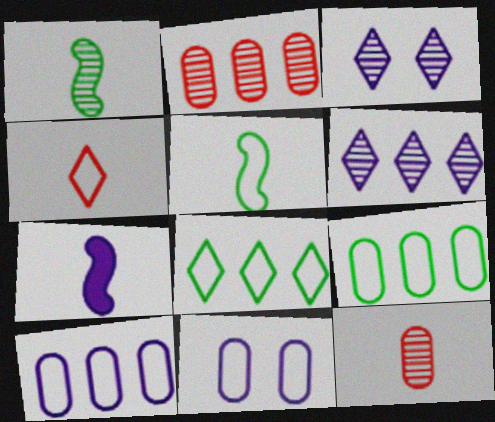[[1, 2, 3], 
[3, 7, 10], 
[6, 7, 11]]